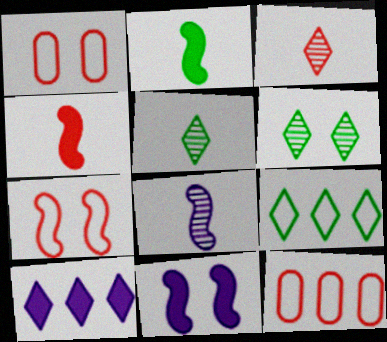[[1, 6, 11], 
[5, 11, 12]]